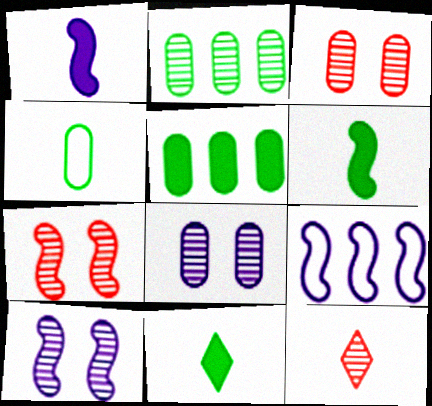[[1, 4, 12], 
[1, 9, 10], 
[2, 10, 12], 
[3, 9, 11], 
[6, 7, 9]]